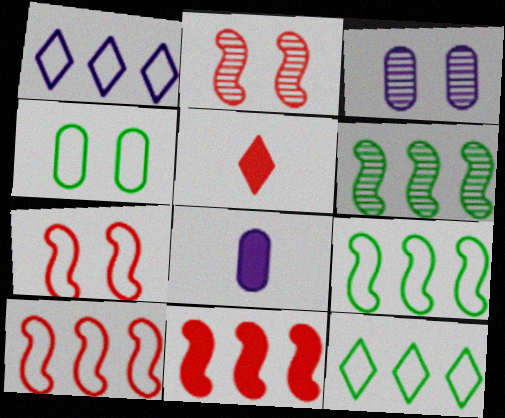[[2, 8, 12], 
[3, 5, 9]]